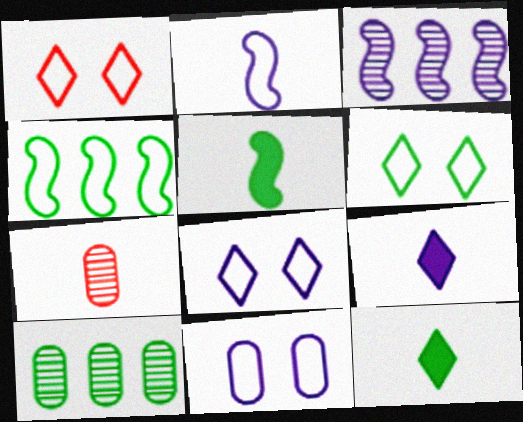[[1, 6, 8], 
[2, 7, 12], 
[3, 9, 11], 
[5, 6, 10]]